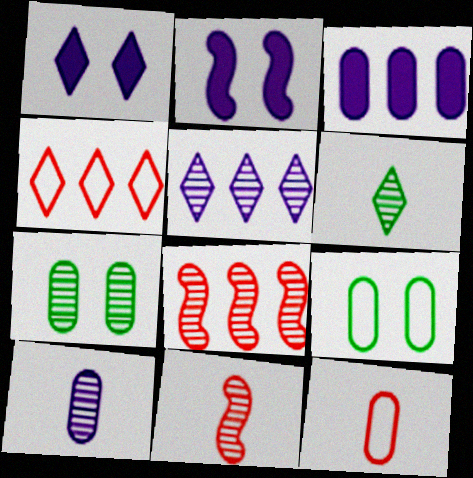[[1, 4, 6], 
[3, 7, 12], 
[5, 7, 11], 
[6, 10, 11]]